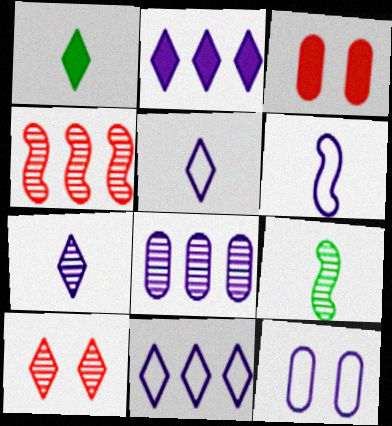[[1, 4, 12], 
[1, 10, 11], 
[3, 9, 11], 
[6, 11, 12], 
[8, 9, 10]]